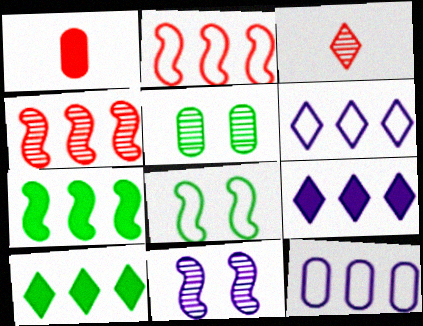[[1, 5, 12], 
[4, 10, 12]]